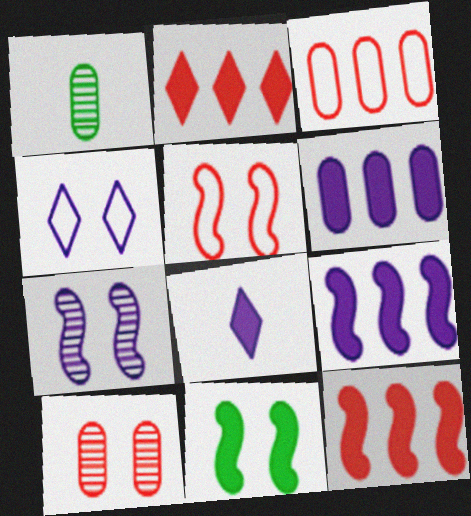[[1, 4, 12], 
[4, 10, 11], 
[5, 7, 11]]